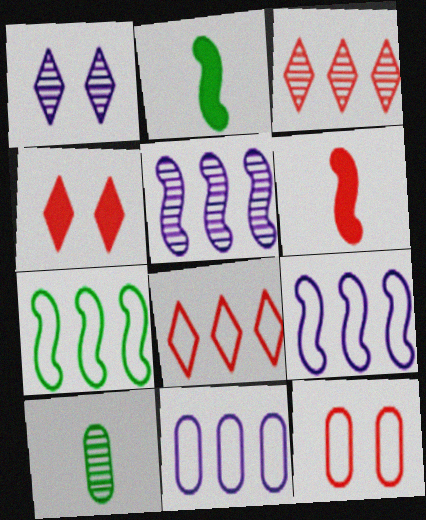[[3, 6, 12], 
[4, 9, 10], 
[7, 8, 11]]